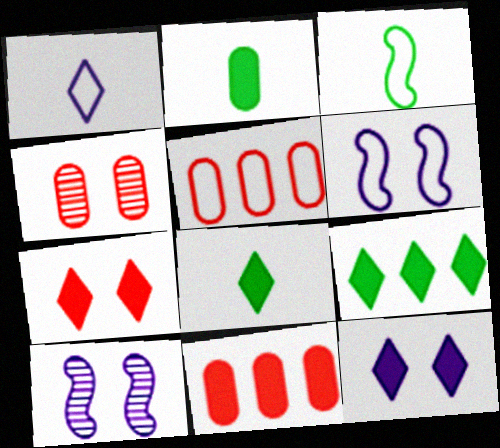[[5, 8, 10]]